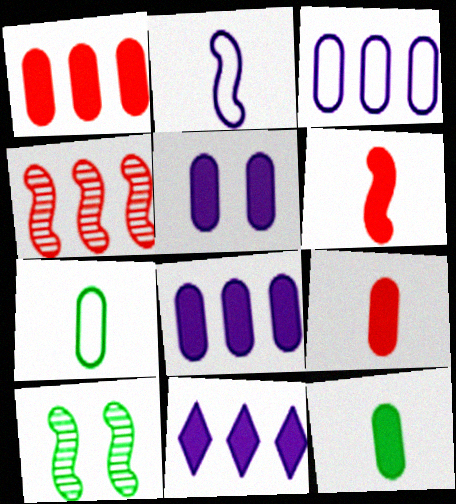[[1, 5, 12]]